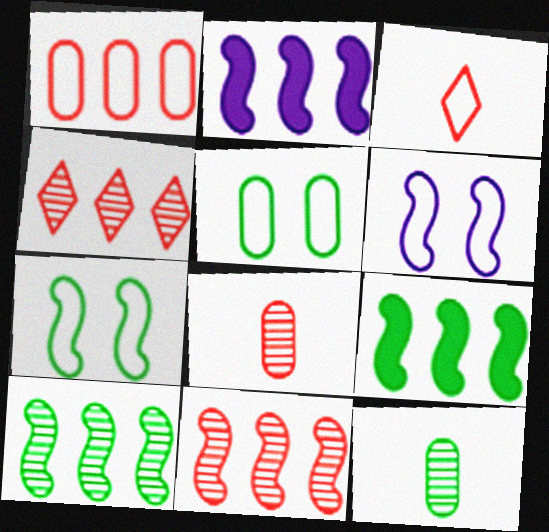[]